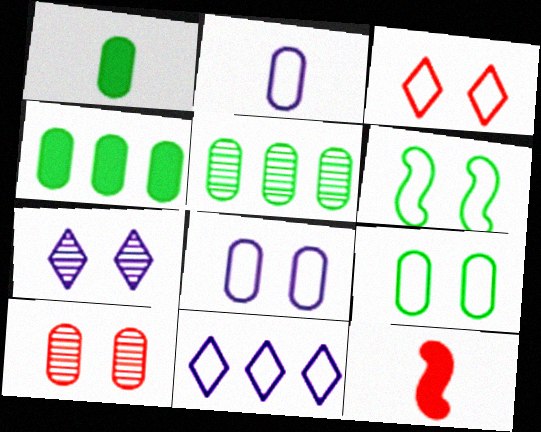[[1, 5, 9], 
[2, 4, 10], 
[3, 6, 8]]